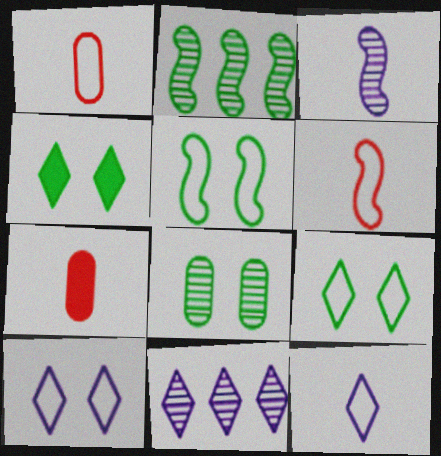[[2, 7, 10], 
[4, 5, 8], 
[5, 7, 11]]